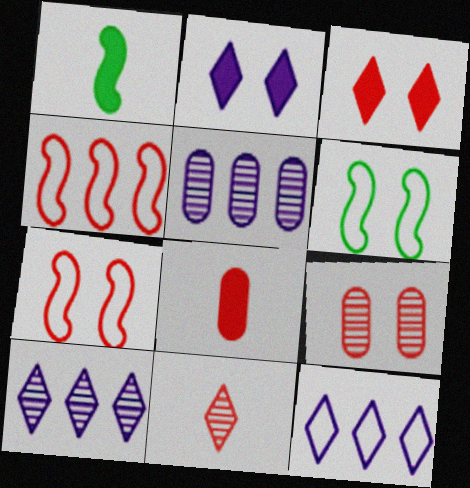[[1, 9, 12], 
[2, 6, 9], 
[3, 7, 9], 
[6, 8, 10]]